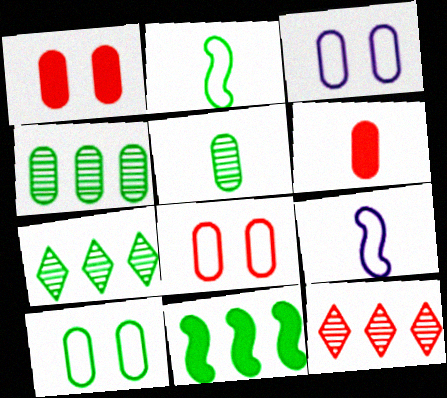[[1, 7, 9], 
[3, 4, 6], 
[3, 8, 10]]